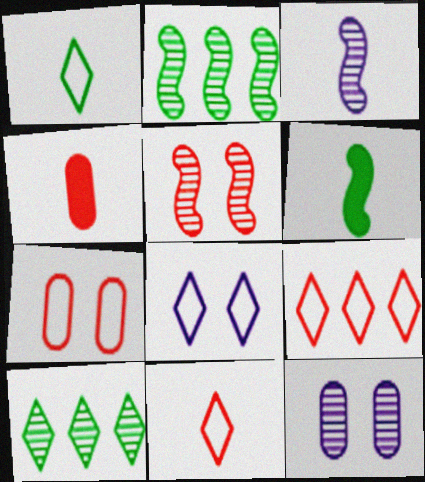[[1, 3, 4], 
[1, 8, 9], 
[2, 3, 5], 
[2, 4, 8], 
[4, 5, 9], 
[6, 9, 12]]